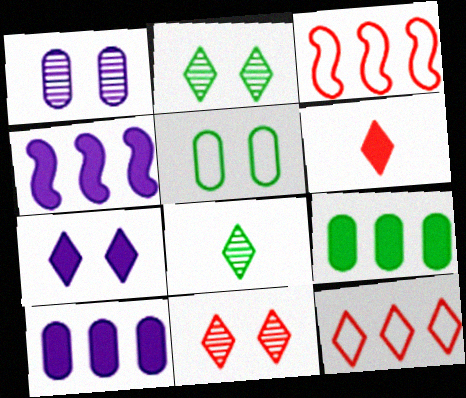[[6, 11, 12], 
[7, 8, 12]]